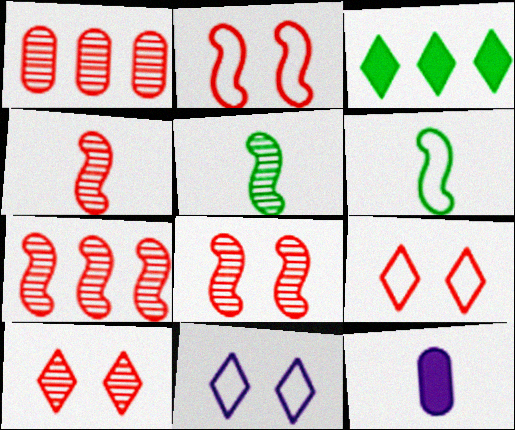[[1, 4, 10], 
[4, 7, 8]]